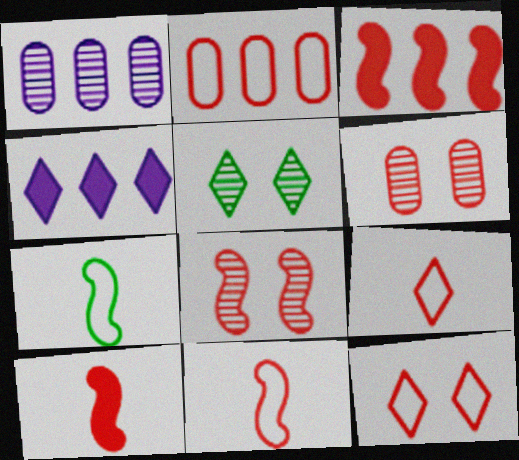[[2, 11, 12], 
[3, 6, 9], 
[3, 8, 11], 
[4, 5, 9], 
[4, 6, 7]]